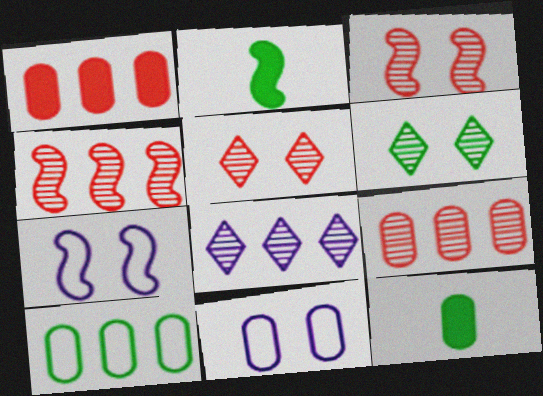[[2, 4, 7], 
[2, 6, 10], 
[9, 11, 12]]